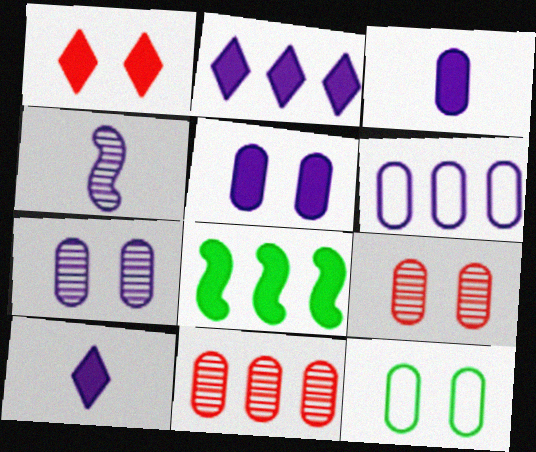[[1, 3, 8], 
[3, 6, 7], 
[3, 11, 12], 
[5, 9, 12]]